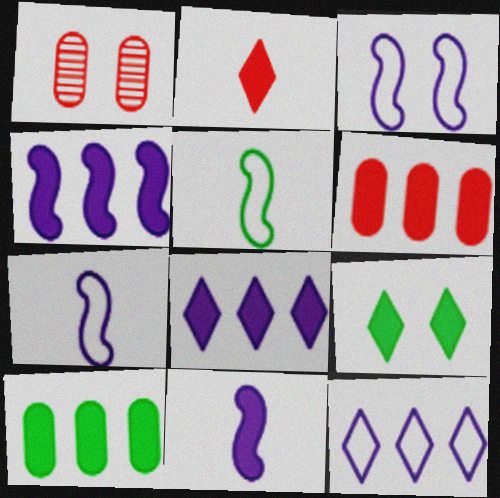[[1, 3, 9], 
[1, 5, 8], 
[2, 8, 9], 
[6, 9, 11]]